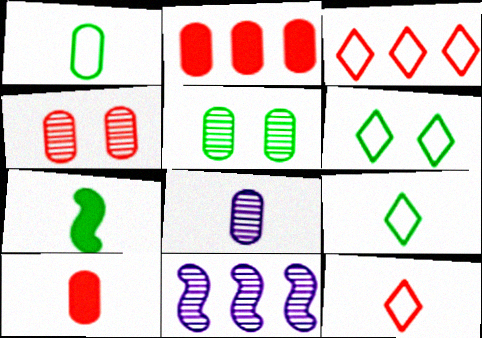[[1, 8, 10], 
[6, 10, 11], 
[7, 8, 12]]